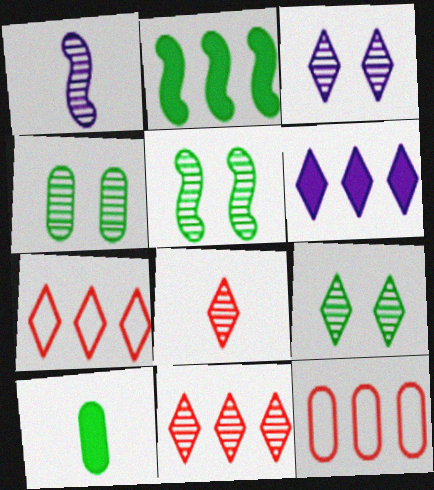[[1, 4, 11], 
[4, 5, 9]]